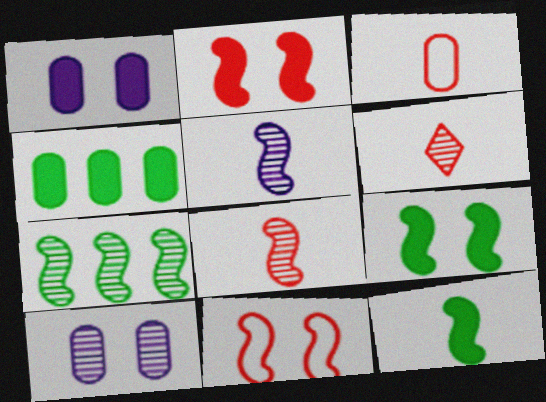[[3, 4, 10], 
[6, 7, 10]]